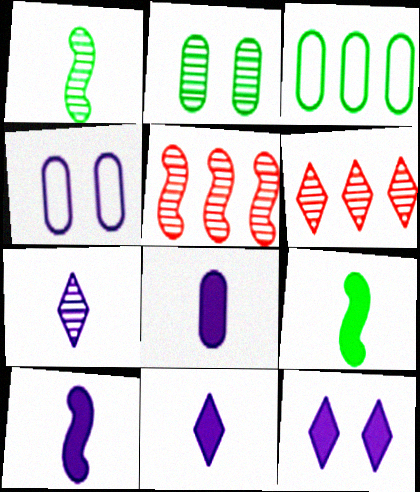[[2, 5, 7], 
[4, 6, 9], 
[8, 10, 11]]